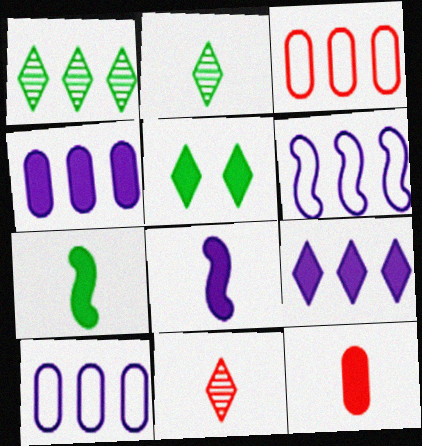[]